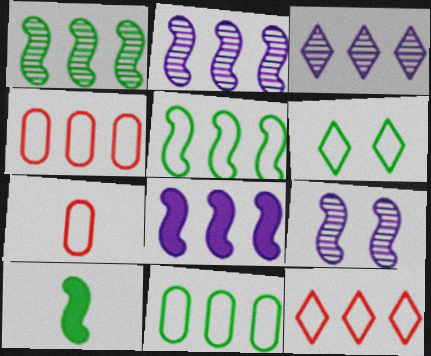[]